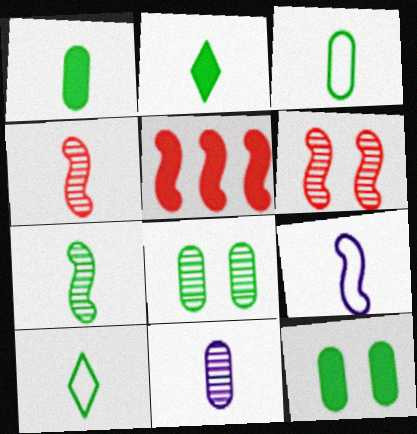[[1, 7, 10], 
[2, 3, 7]]